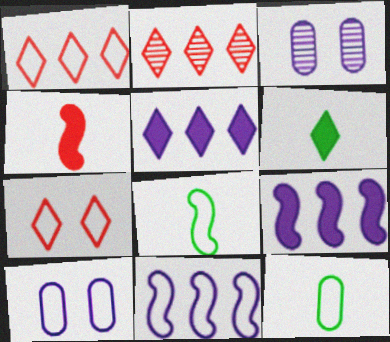[[1, 8, 10], 
[7, 11, 12]]